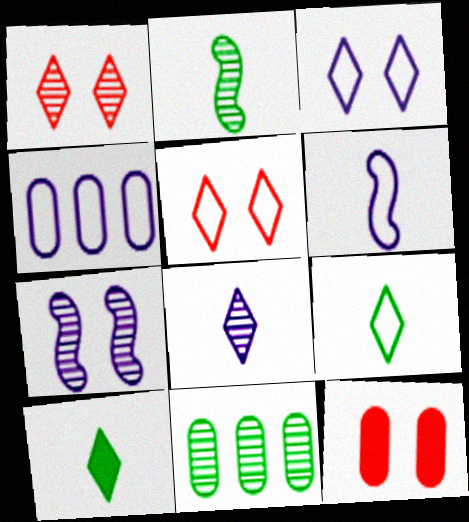[[3, 4, 6]]